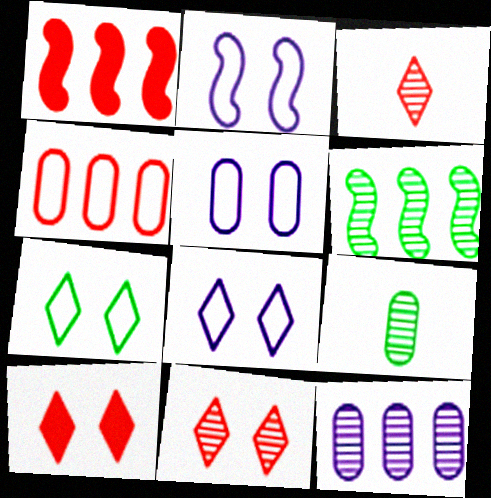[[1, 8, 9], 
[2, 5, 8]]